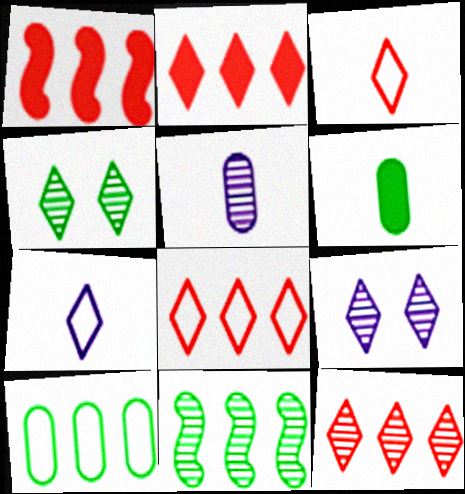[[2, 4, 7], 
[2, 8, 12]]